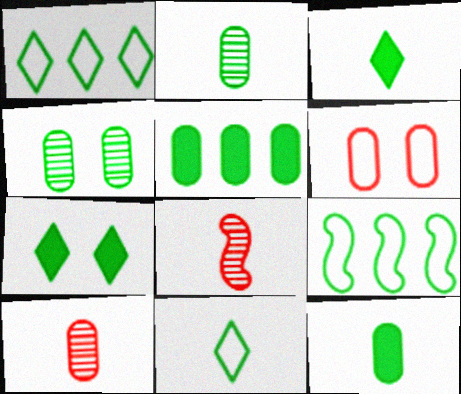[[2, 7, 9], 
[3, 4, 9]]